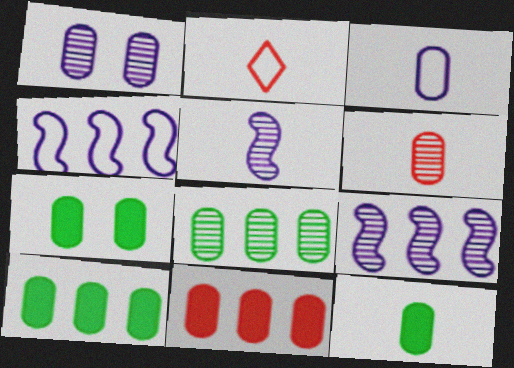[[1, 6, 8], 
[2, 5, 12], 
[2, 7, 9], 
[3, 6, 12], 
[7, 10, 12]]